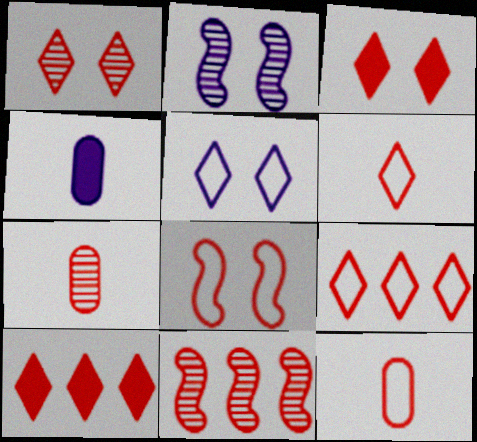[[1, 6, 10], 
[1, 7, 11], 
[3, 11, 12], 
[7, 8, 10], 
[8, 9, 12]]